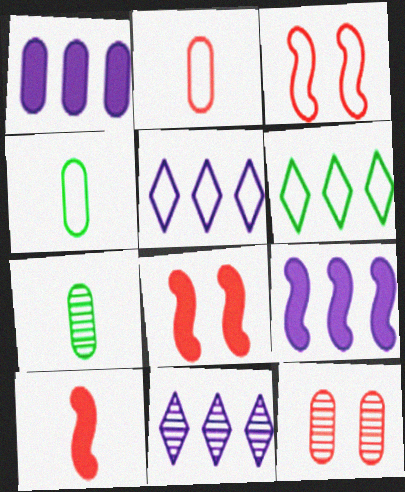[[1, 4, 12], 
[3, 4, 5], 
[4, 8, 11], 
[5, 7, 8]]